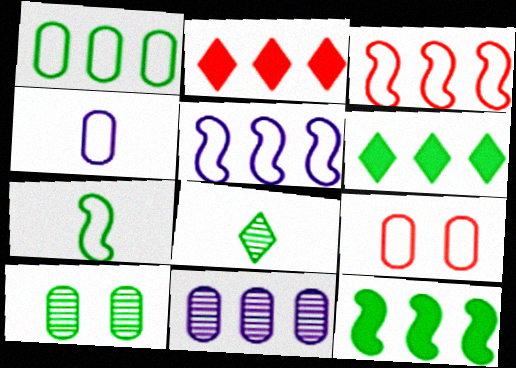[[1, 4, 9], 
[3, 6, 11], 
[6, 7, 10]]